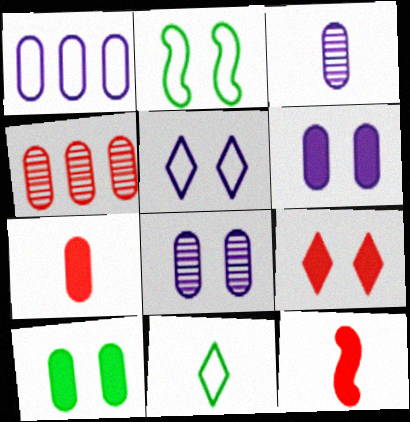[[1, 3, 6], 
[2, 8, 9], 
[3, 11, 12]]